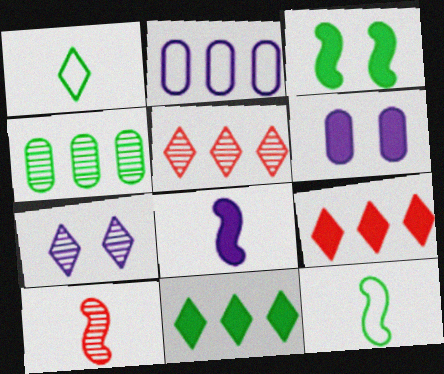[[1, 3, 4], 
[1, 7, 9], 
[2, 7, 8], 
[4, 7, 10], 
[5, 6, 12], 
[8, 10, 12]]